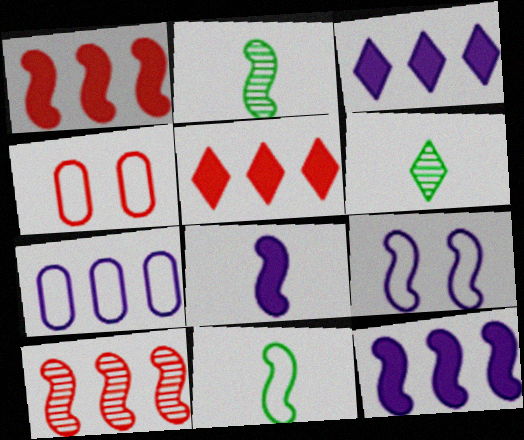[[1, 2, 9], 
[2, 3, 4], 
[4, 6, 12]]